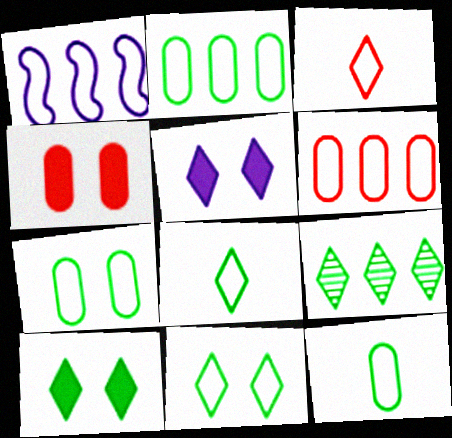[[1, 3, 7], 
[2, 7, 12], 
[3, 5, 9], 
[8, 9, 10]]